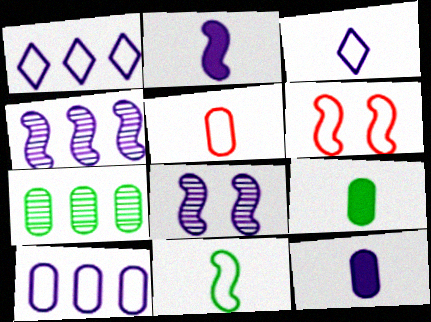[[1, 8, 12], 
[3, 5, 11]]